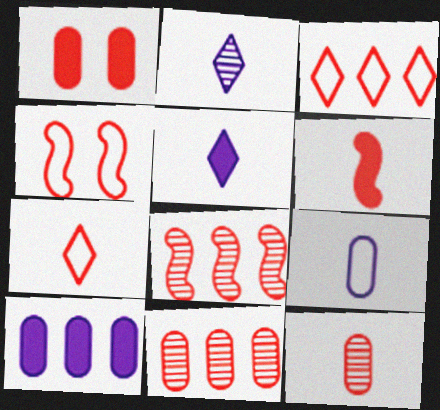[[1, 7, 8], 
[4, 6, 8], 
[6, 7, 12]]